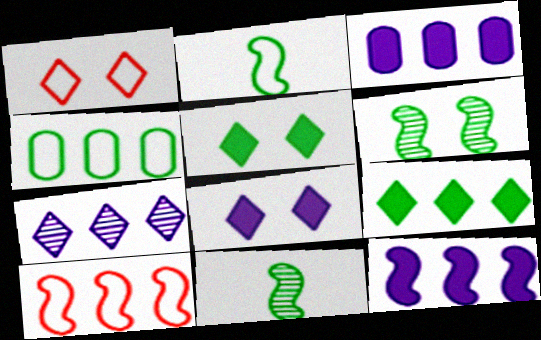[[1, 3, 11], 
[4, 5, 11]]